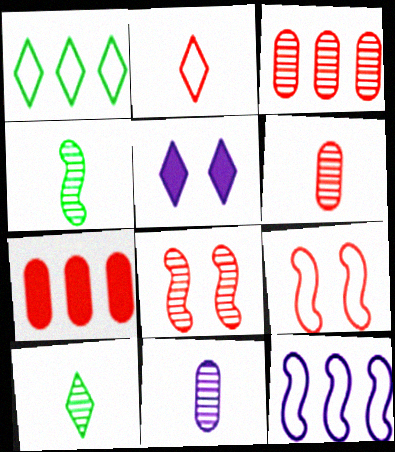[[2, 7, 8], 
[5, 11, 12]]